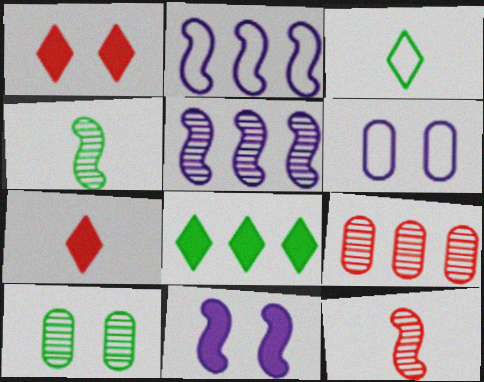[[2, 7, 10], 
[2, 8, 9], 
[3, 9, 11], 
[6, 8, 12]]